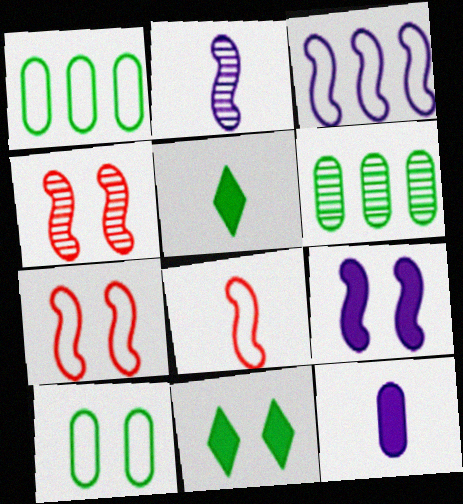[[2, 3, 9]]